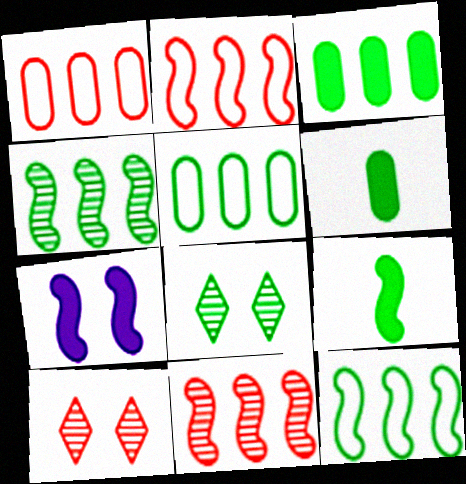[[5, 8, 9], 
[6, 8, 12]]